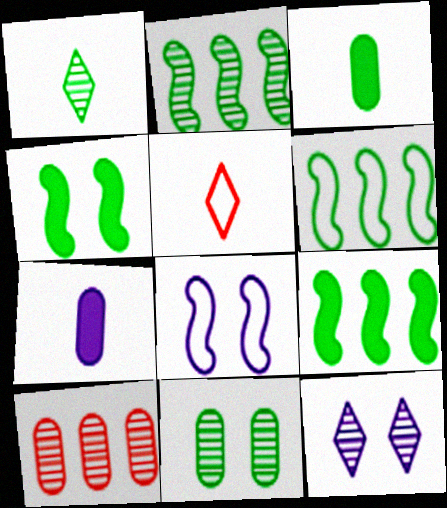[[1, 2, 11], 
[2, 6, 9]]